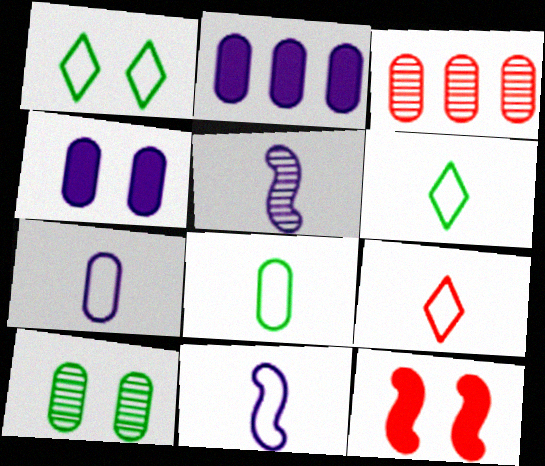[[3, 4, 8], 
[3, 9, 12], 
[8, 9, 11]]